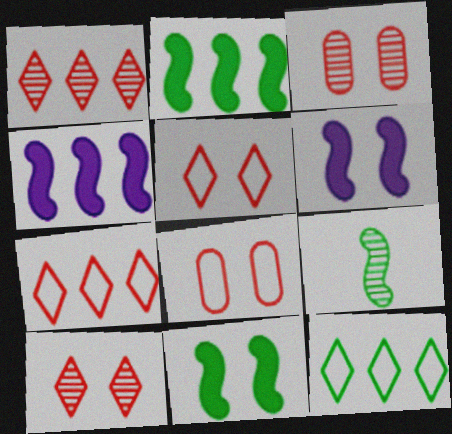[]